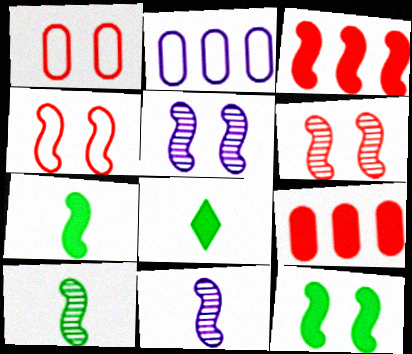[[2, 6, 8], 
[4, 5, 12]]